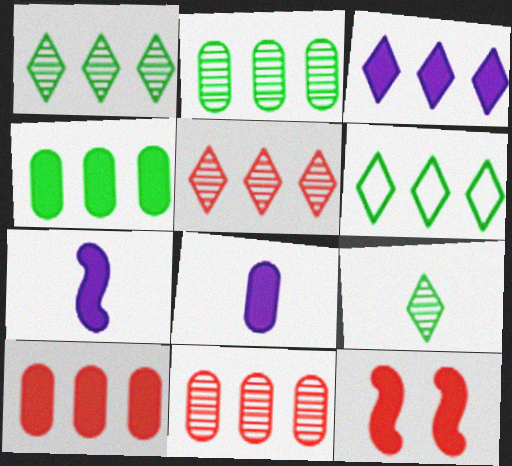[[3, 5, 6]]